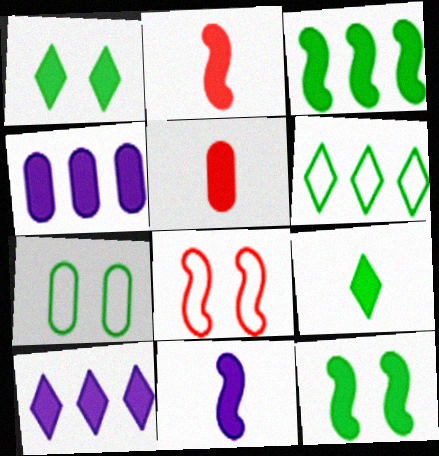[[1, 2, 4], 
[5, 9, 11], 
[5, 10, 12]]